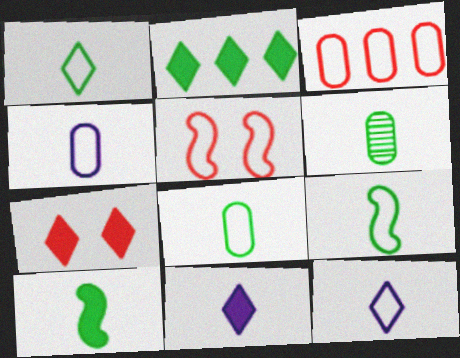[[1, 6, 10], 
[1, 8, 9], 
[2, 7, 11]]